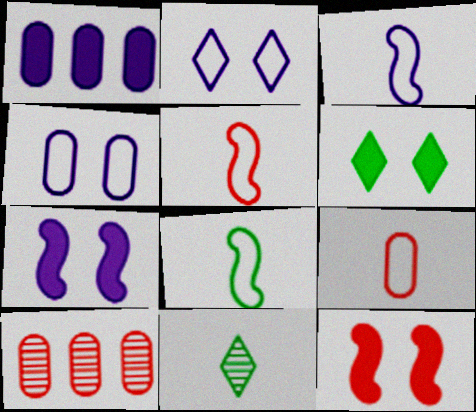[[3, 5, 8], 
[3, 6, 10]]